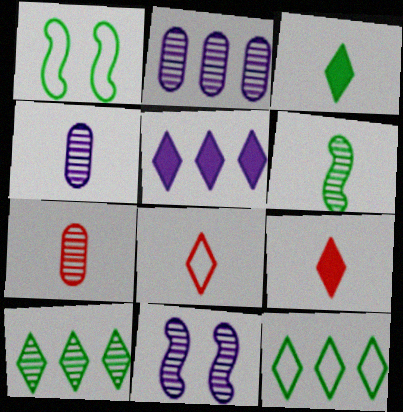[[1, 2, 9], 
[1, 5, 7], 
[7, 10, 11]]